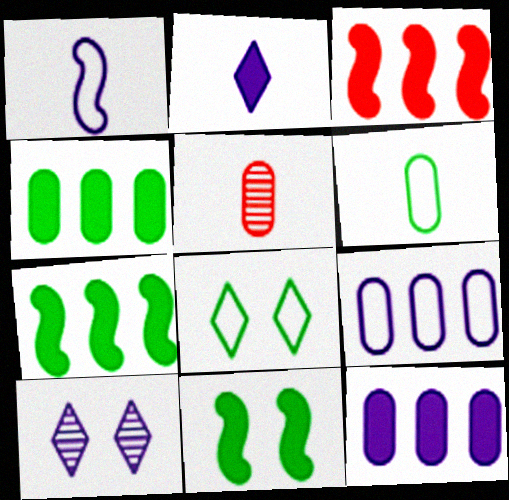[[1, 10, 12], 
[3, 6, 10]]